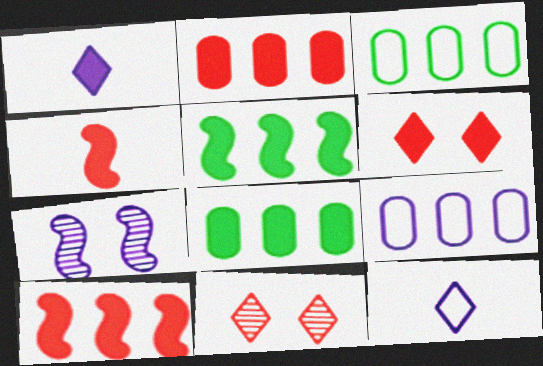[[1, 7, 9], 
[2, 4, 6]]